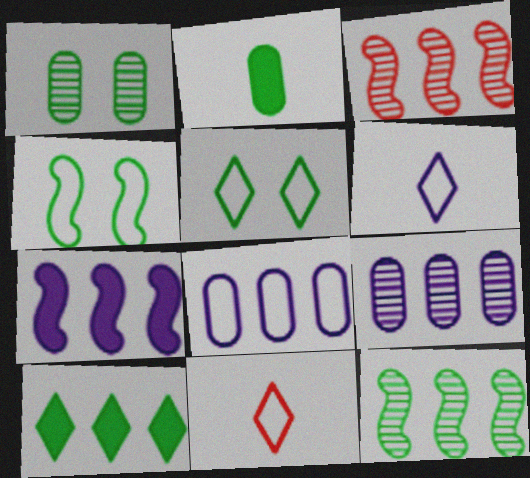[[1, 7, 11], 
[2, 5, 12], 
[3, 8, 10], 
[4, 8, 11]]